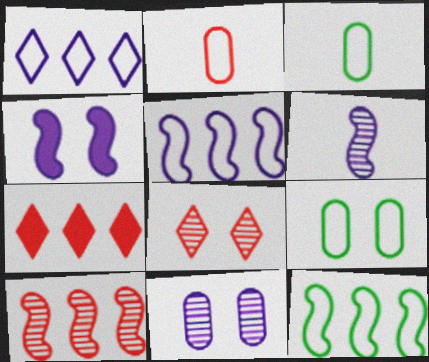[[4, 5, 6], 
[4, 8, 9], 
[6, 7, 9]]